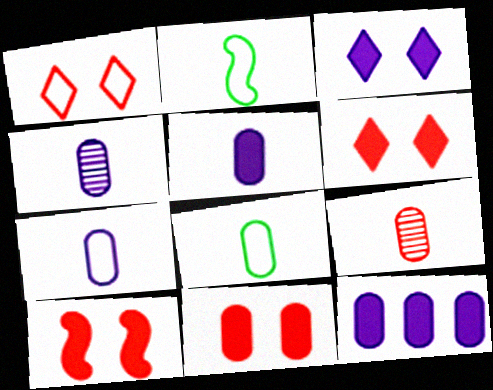[[4, 5, 7], 
[5, 8, 9], 
[6, 10, 11]]